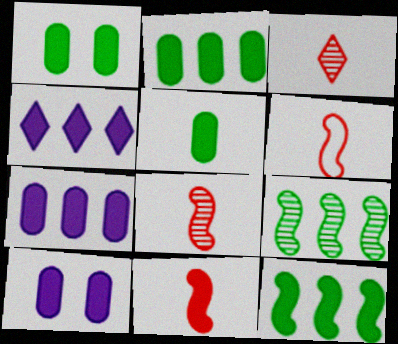[[1, 2, 5], 
[1, 4, 11], 
[6, 8, 11]]